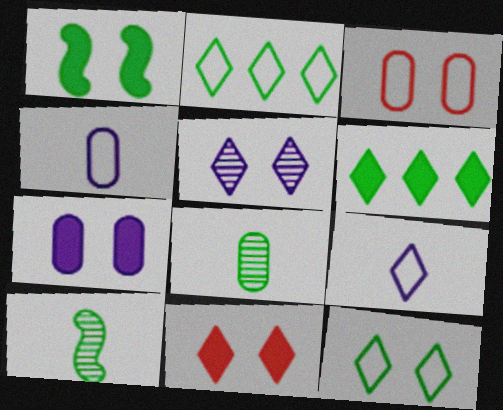[[1, 2, 8], 
[1, 3, 5], 
[1, 7, 11], 
[5, 11, 12]]